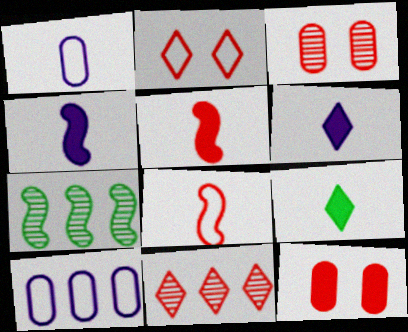[[8, 11, 12]]